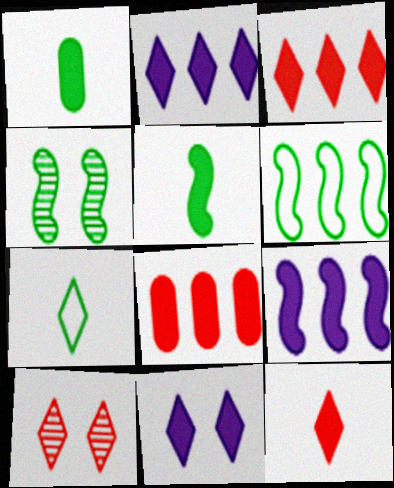[[2, 7, 10], 
[4, 5, 6], 
[5, 8, 11]]